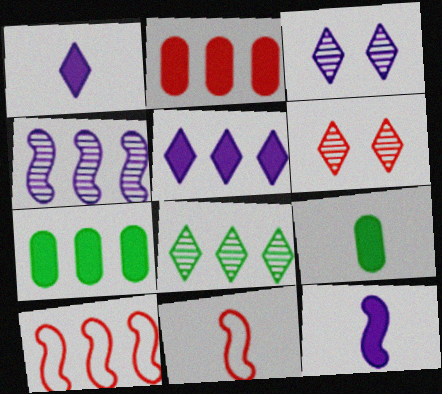[[2, 6, 11], 
[3, 7, 11], 
[3, 9, 10]]